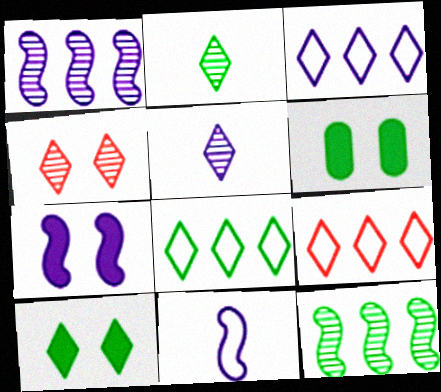[[1, 7, 11], 
[2, 8, 10], 
[3, 8, 9], 
[5, 9, 10]]